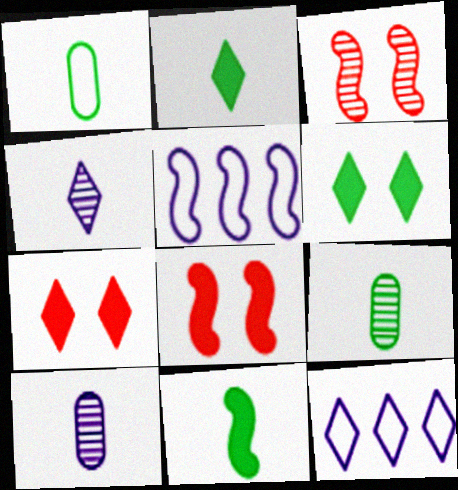[[3, 5, 11], 
[5, 7, 9], 
[8, 9, 12]]